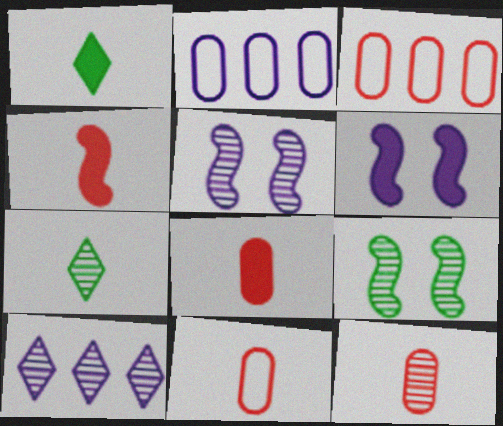[[1, 3, 5], 
[3, 6, 7], 
[8, 11, 12], 
[9, 10, 12]]